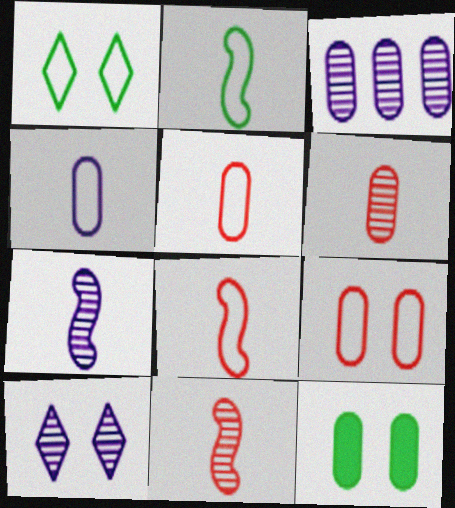[[3, 5, 12], 
[3, 7, 10]]